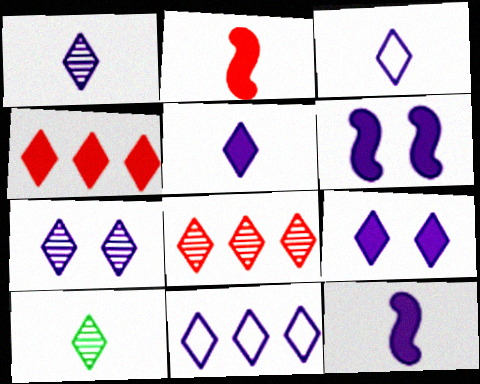[[1, 3, 5], 
[1, 9, 11], 
[5, 7, 11], 
[7, 8, 10]]